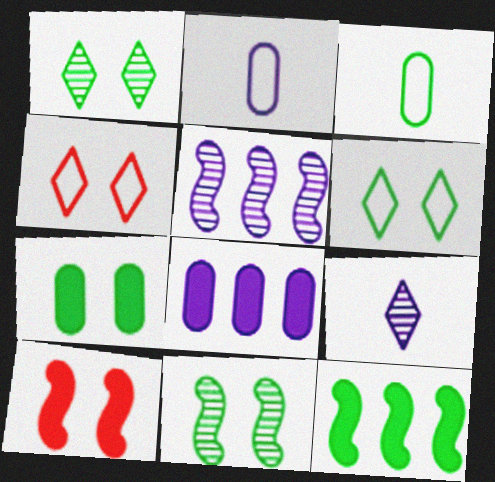[[1, 3, 12], 
[6, 7, 11]]